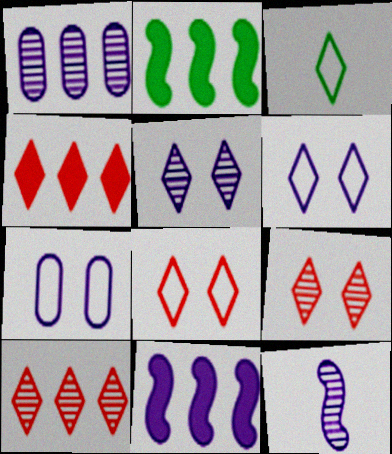[[1, 5, 12], 
[3, 4, 5]]